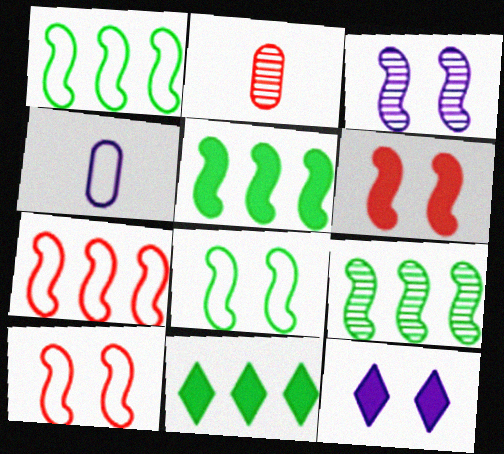[[1, 2, 12], 
[1, 5, 9], 
[3, 6, 8]]